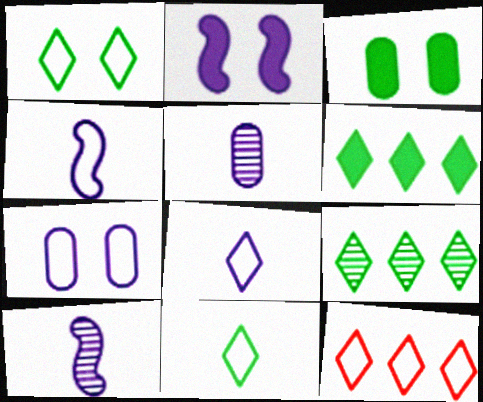[[1, 8, 12], 
[3, 10, 12]]